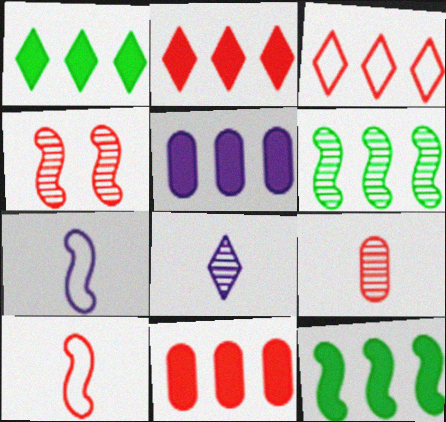[[2, 5, 12], 
[3, 5, 6], 
[4, 7, 12]]